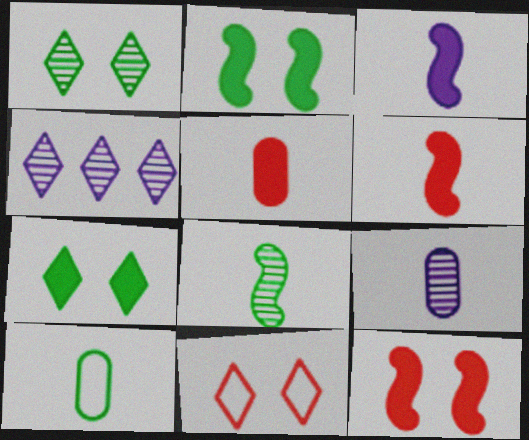[[4, 10, 12], 
[5, 9, 10]]